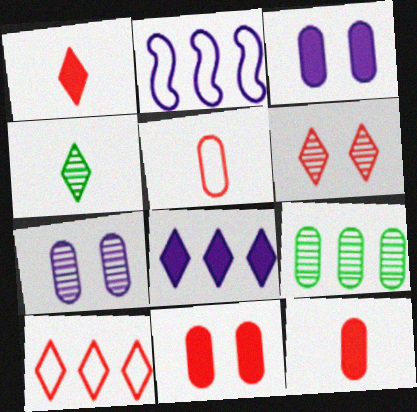[[1, 6, 10], 
[2, 4, 11], 
[3, 5, 9]]